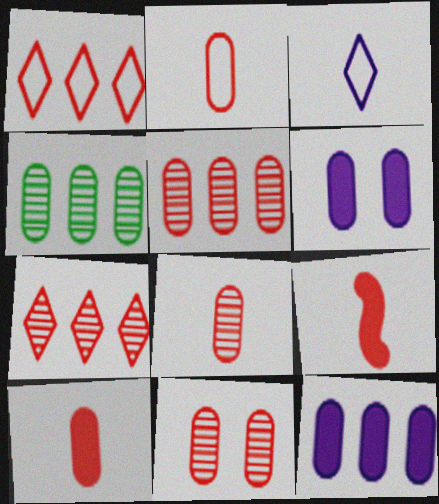[[1, 9, 11], 
[2, 4, 6], 
[2, 8, 10], 
[5, 8, 11]]